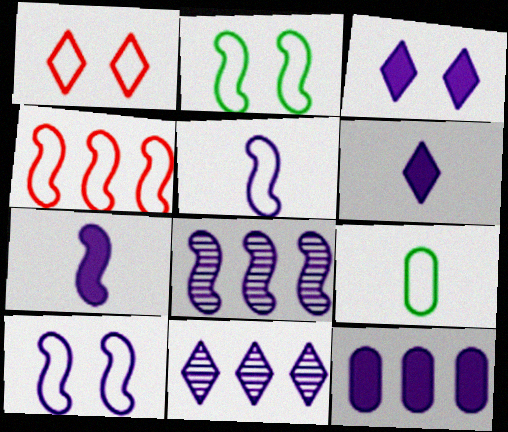[[2, 4, 5], 
[3, 7, 12], 
[7, 8, 10]]